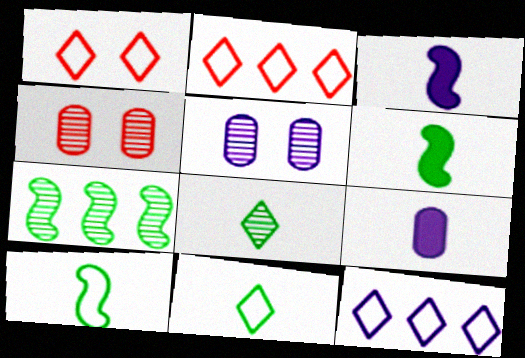[[1, 7, 9], 
[1, 11, 12], 
[2, 5, 6], 
[3, 5, 12], 
[4, 6, 12]]